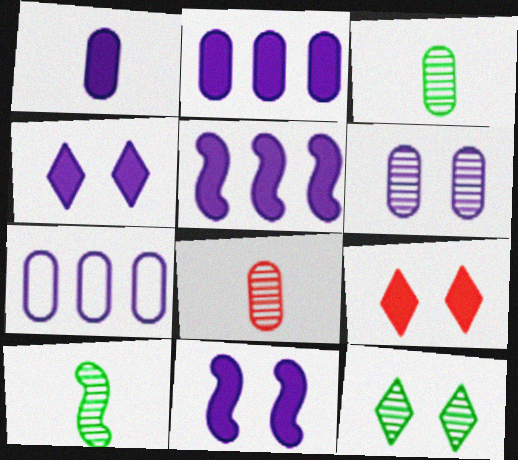[[1, 4, 5], 
[1, 6, 7], 
[7, 9, 10]]